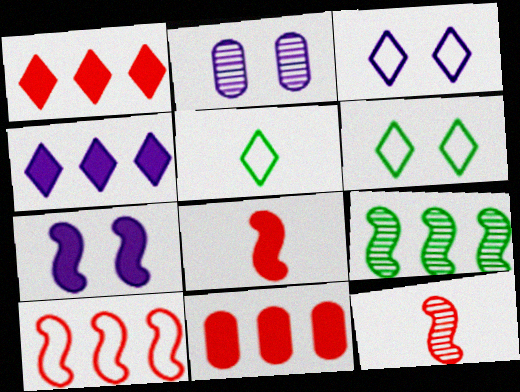[[2, 3, 7]]